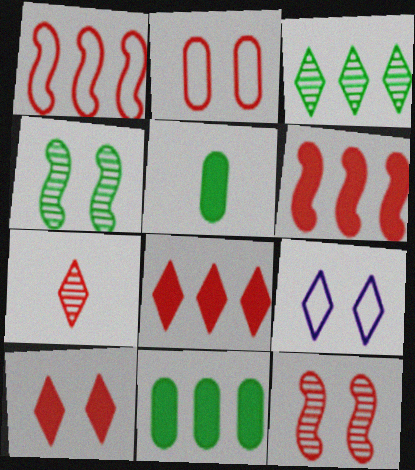[[2, 6, 7], 
[2, 10, 12]]